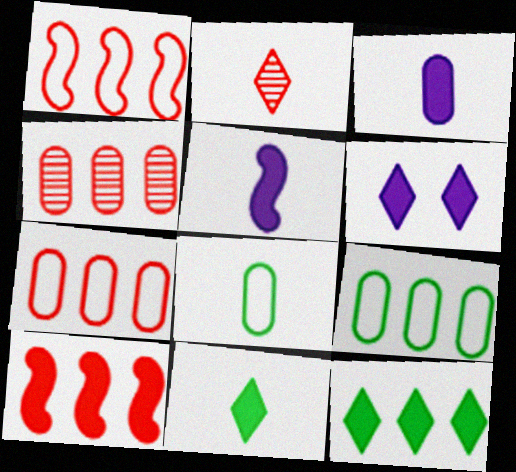[[2, 5, 8]]